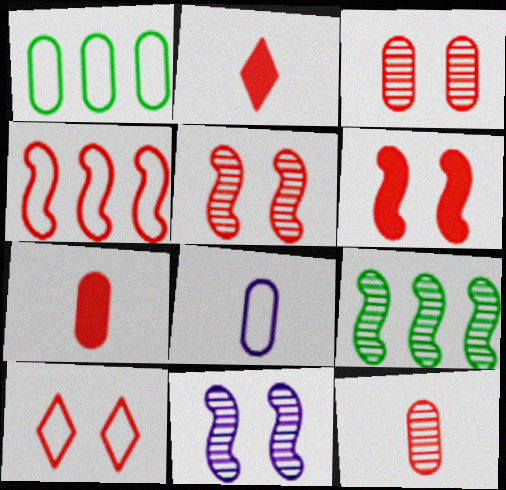[[1, 2, 11], 
[2, 3, 4], 
[3, 6, 10]]